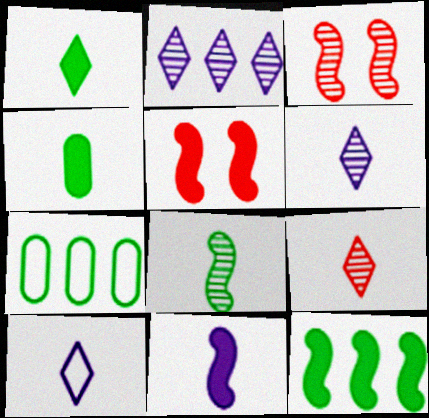[[1, 9, 10], 
[5, 6, 7], 
[5, 11, 12]]